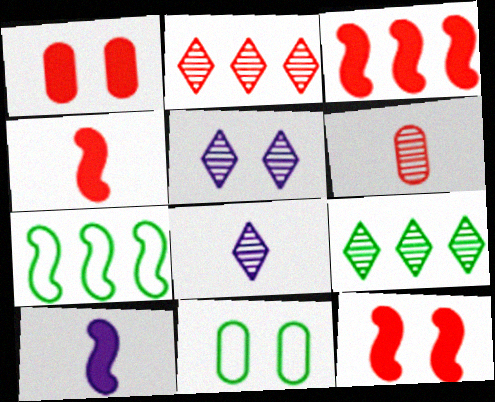[[1, 7, 8], 
[2, 10, 11], 
[3, 4, 12], 
[3, 8, 11], 
[5, 11, 12]]